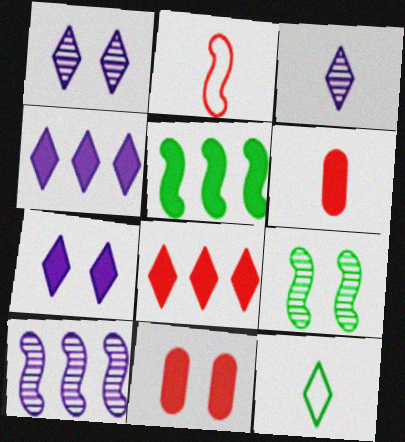[[1, 8, 12], 
[5, 6, 7], 
[10, 11, 12]]